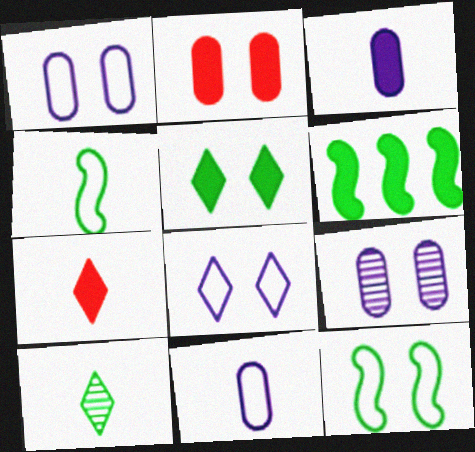[]